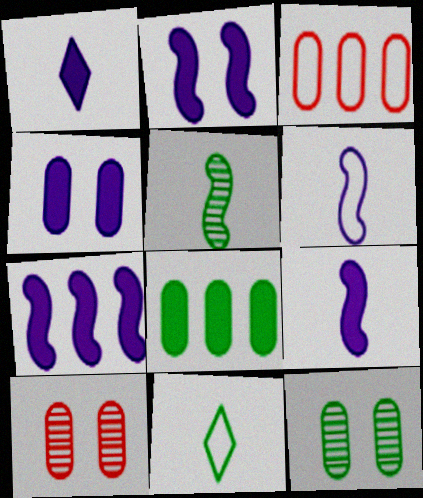[[1, 4, 7], 
[2, 7, 9], 
[7, 10, 11]]